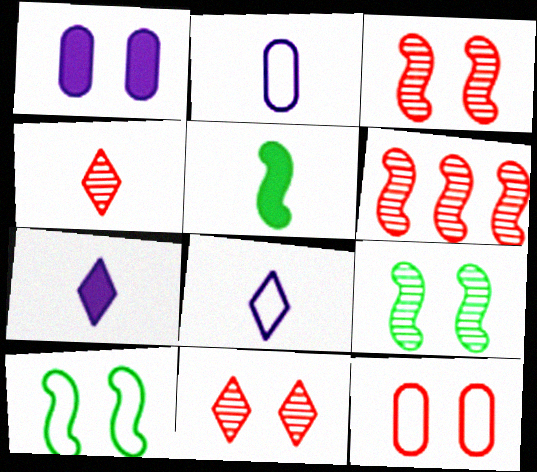[[1, 10, 11], 
[2, 4, 5]]